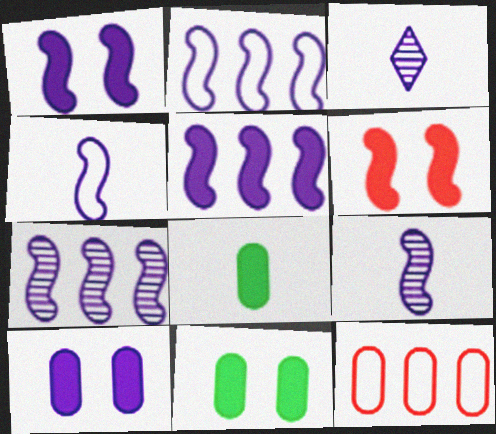[[1, 2, 9], 
[1, 4, 7], 
[2, 3, 10], 
[2, 5, 7]]